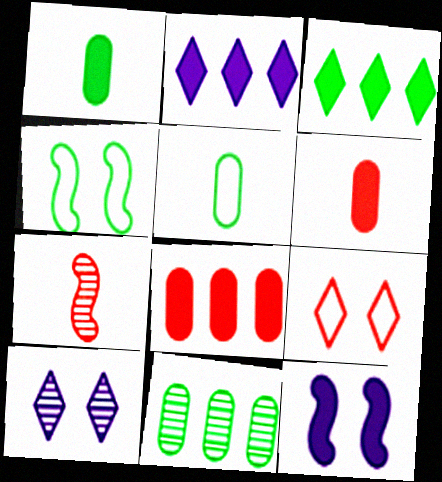[[3, 6, 12], 
[7, 8, 9], 
[7, 10, 11]]